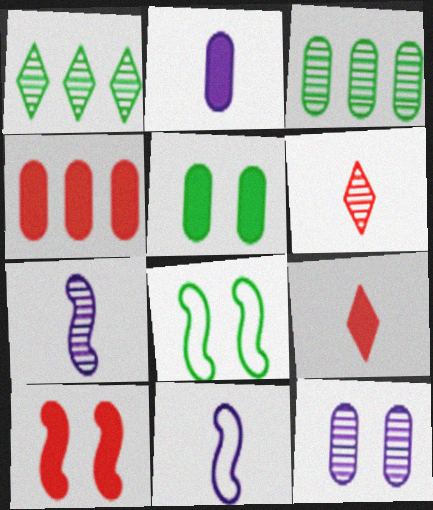[[2, 4, 5], 
[4, 9, 10]]